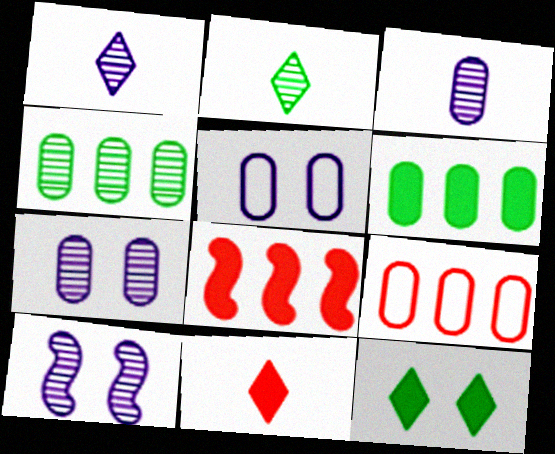[[2, 5, 8]]